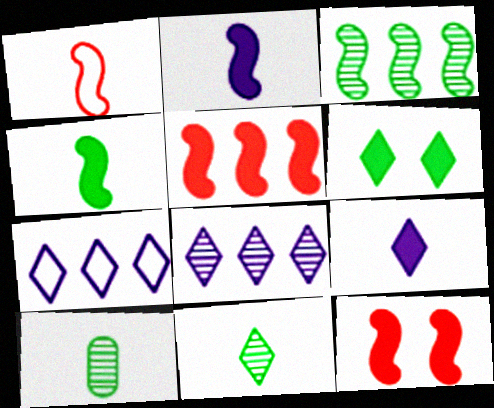[[1, 9, 10], 
[7, 10, 12]]